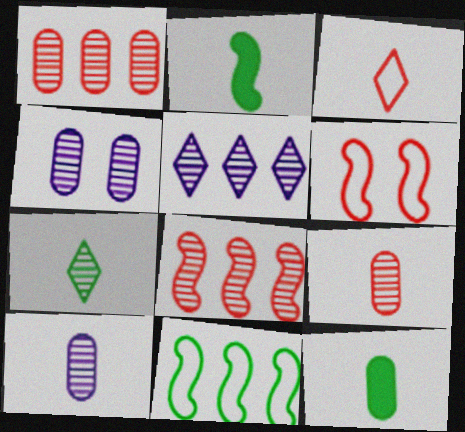[[2, 3, 10], 
[4, 7, 8], 
[5, 6, 12]]